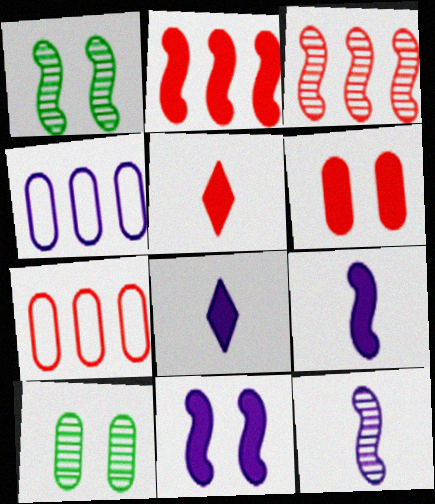[[1, 3, 12], 
[1, 4, 5], 
[1, 7, 8], 
[2, 5, 6]]